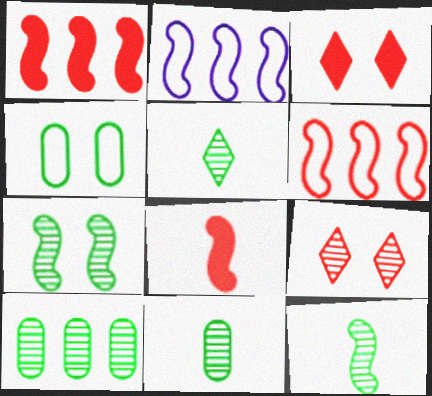[[2, 3, 11], 
[2, 7, 8], 
[5, 7, 10], 
[5, 11, 12]]